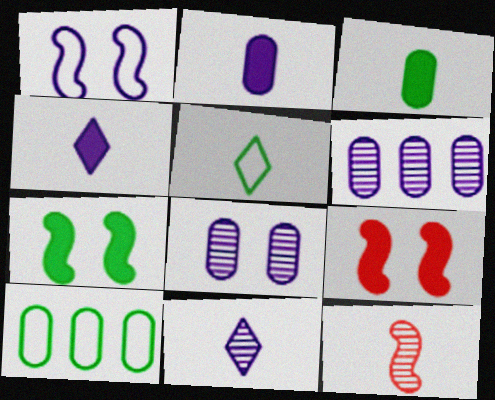[[1, 4, 6], 
[2, 5, 12], 
[5, 6, 9], 
[9, 10, 11]]